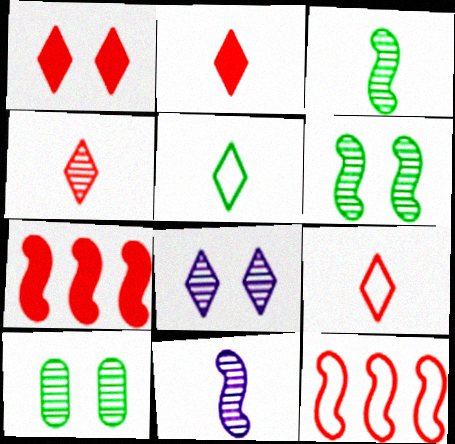[[2, 4, 9]]